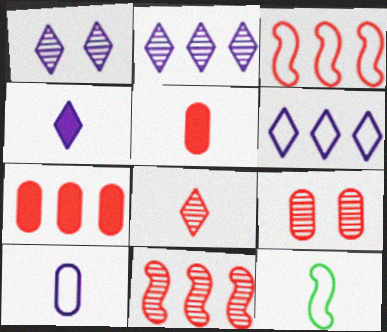[[1, 4, 6], 
[1, 7, 12], 
[8, 9, 11]]